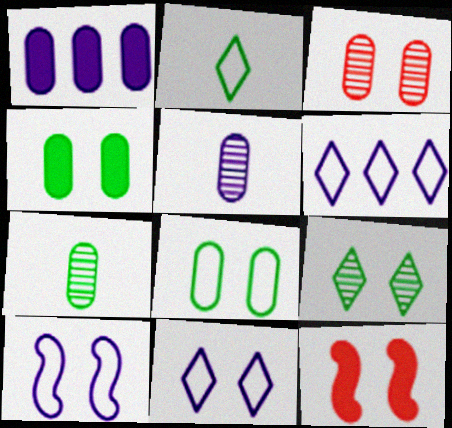[[6, 7, 12]]